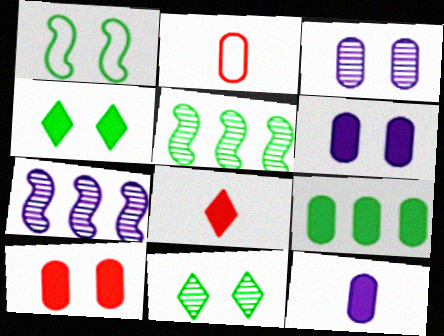[[2, 3, 9], 
[2, 4, 7], 
[9, 10, 12]]